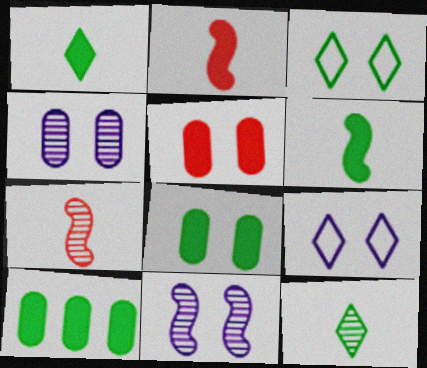[[3, 5, 11], 
[7, 9, 10]]